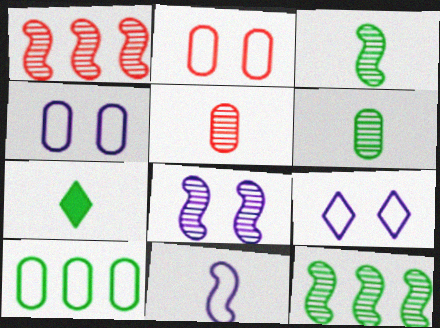[[1, 3, 8], 
[1, 4, 7], 
[5, 7, 11]]